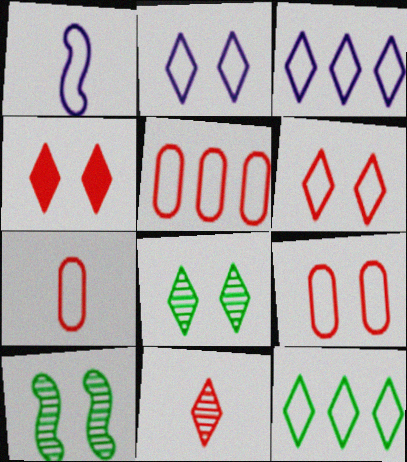[[1, 9, 12], 
[2, 4, 8], 
[5, 7, 9]]